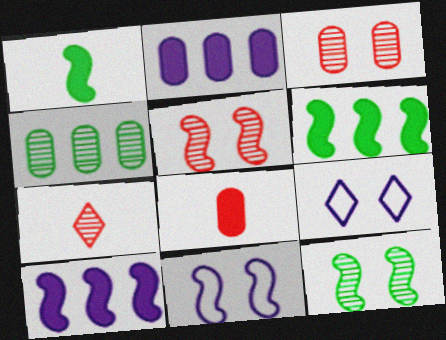[]